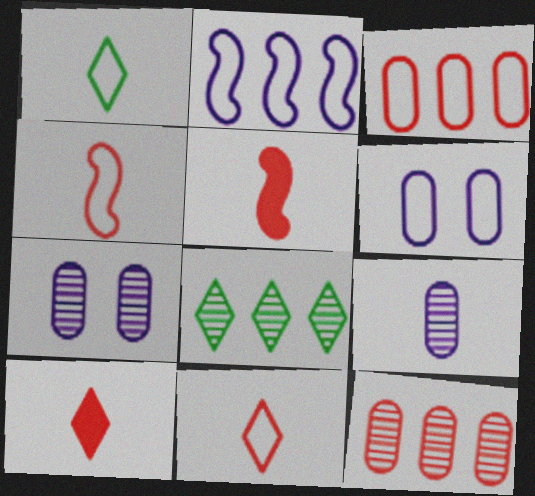[[1, 5, 9], 
[5, 6, 8]]